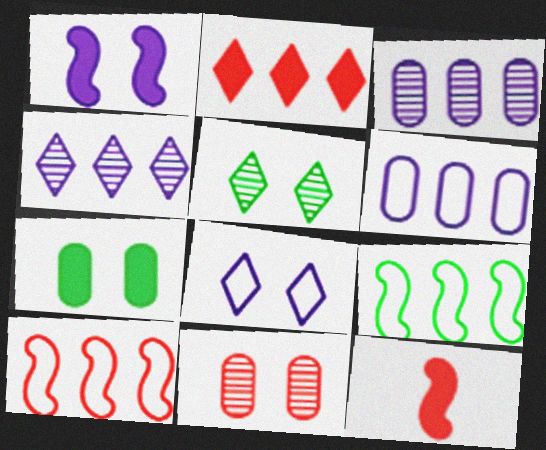[[2, 3, 9], 
[5, 6, 12]]